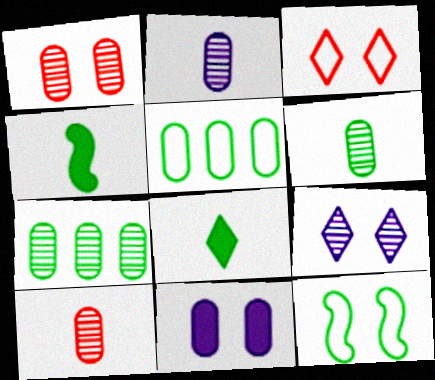[[1, 2, 7], 
[2, 6, 10], 
[5, 10, 11], 
[7, 8, 12]]